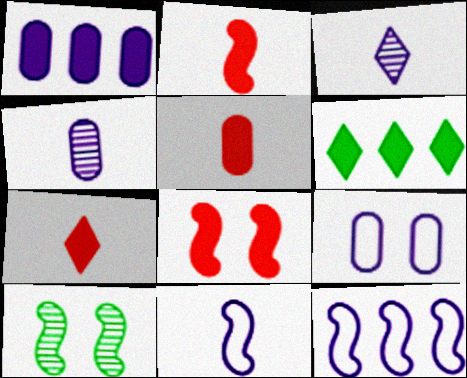[[1, 4, 9], 
[2, 5, 7], 
[2, 10, 12]]